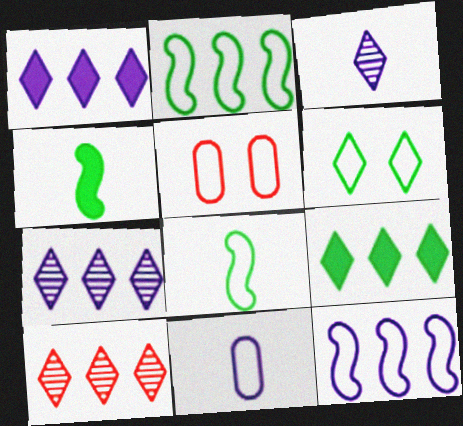[[4, 5, 7]]